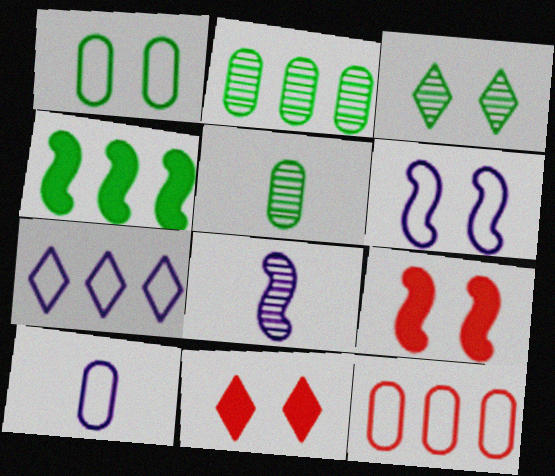[[1, 10, 12], 
[5, 7, 9], 
[6, 7, 10]]